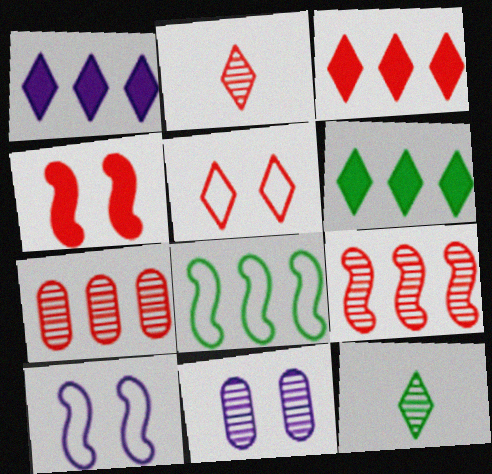[[1, 3, 6], 
[1, 5, 12], 
[1, 7, 8], 
[2, 3, 5], 
[9, 11, 12]]